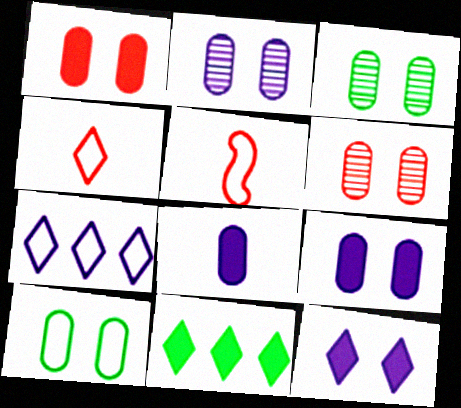[[1, 2, 10], 
[2, 3, 6], 
[2, 5, 11], 
[5, 7, 10], 
[6, 9, 10]]